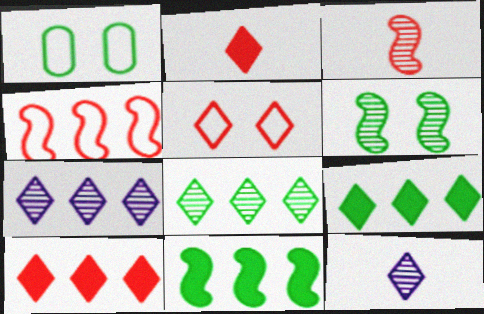[[5, 9, 12]]